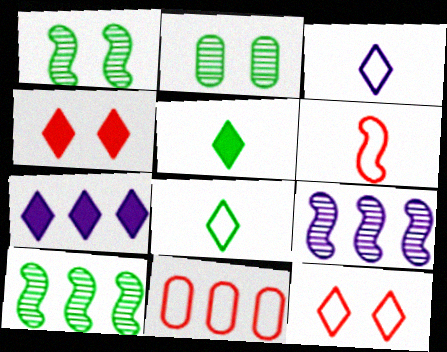[[2, 6, 7], 
[4, 5, 7], 
[6, 11, 12], 
[7, 10, 11]]